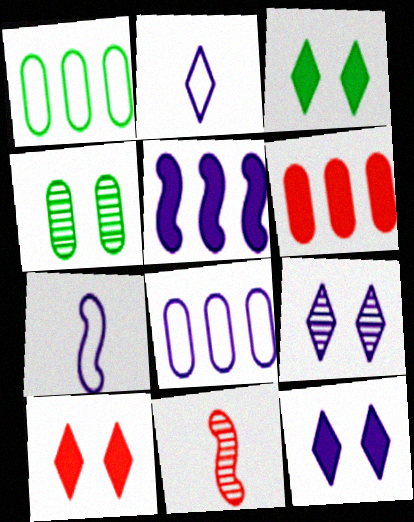[[1, 11, 12], 
[3, 8, 11], 
[3, 10, 12]]